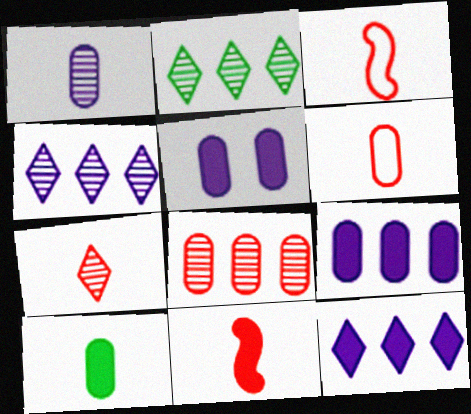[[1, 6, 10], 
[2, 3, 5], 
[6, 7, 11]]